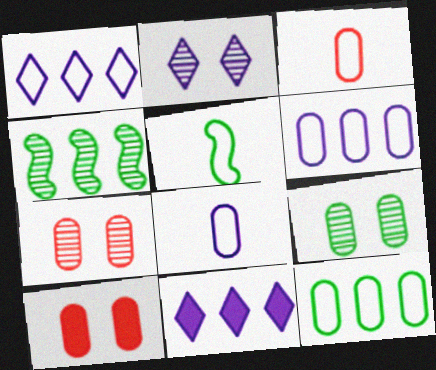[[5, 7, 11]]